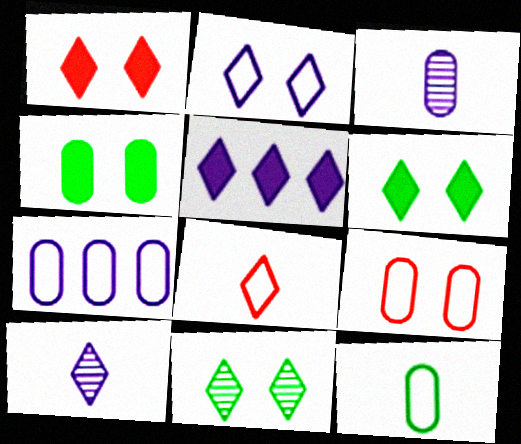[[1, 2, 11], 
[2, 5, 10], 
[5, 8, 11], 
[7, 9, 12]]